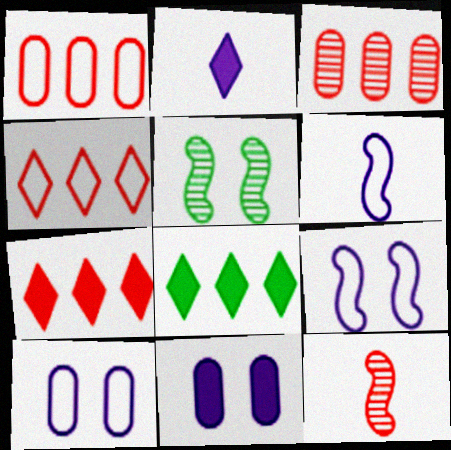[[1, 2, 5], 
[8, 10, 12]]